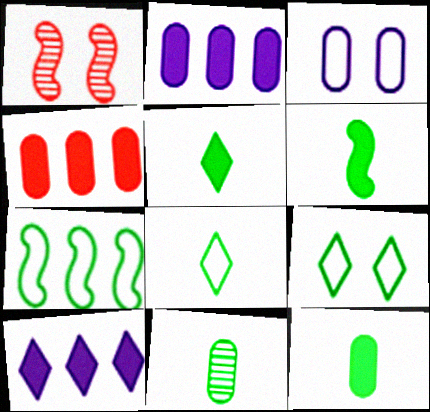[[1, 2, 8], 
[3, 4, 11], 
[5, 6, 12], 
[6, 8, 11]]